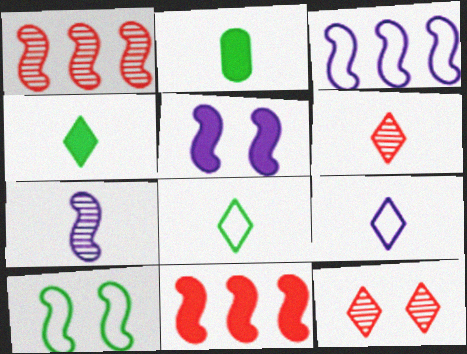[[2, 3, 12], 
[3, 5, 7], 
[4, 6, 9], 
[7, 10, 11]]